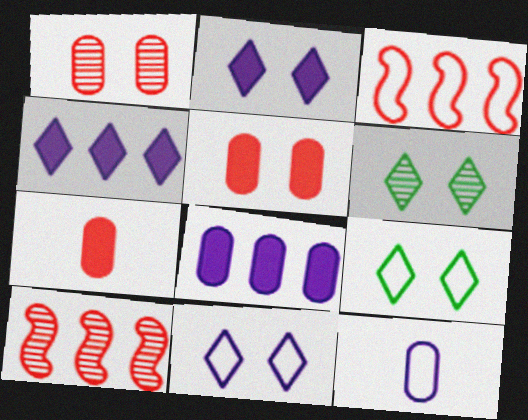[[3, 9, 12]]